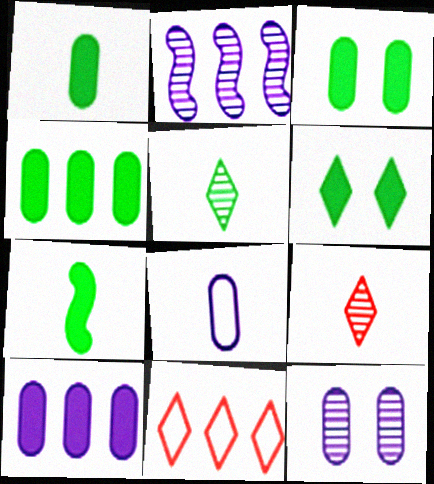[[1, 3, 4], 
[2, 4, 11], 
[4, 6, 7], 
[7, 8, 9], 
[7, 11, 12], 
[8, 10, 12]]